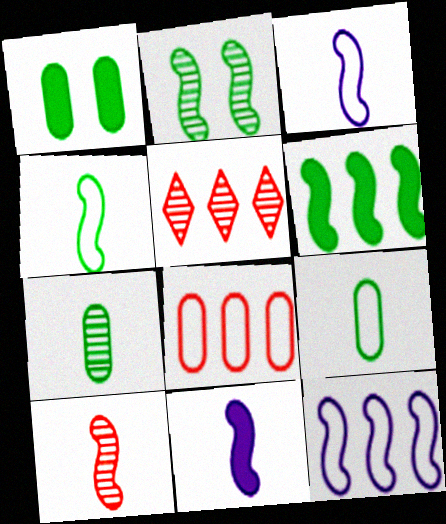[[1, 3, 5], 
[2, 4, 6], 
[4, 10, 11]]